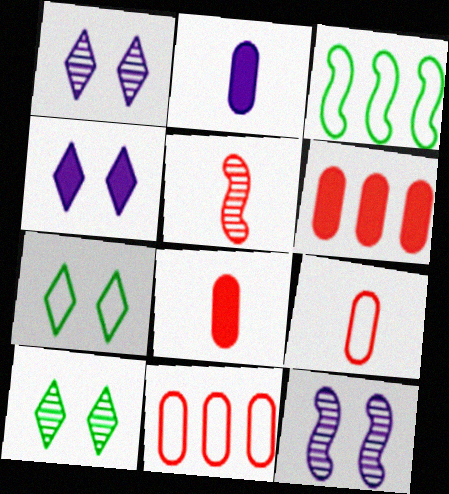[[1, 3, 8]]